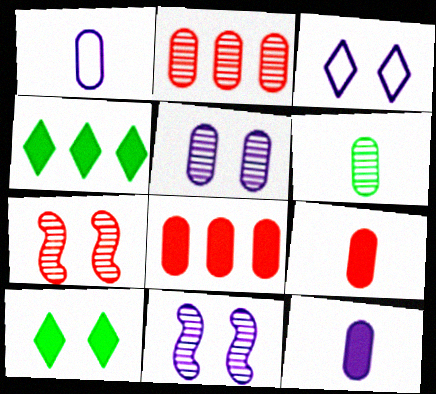[[1, 4, 7], 
[1, 6, 9], 
[2, 5, 6]]